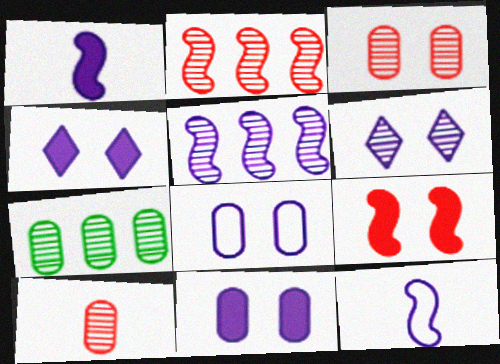[]